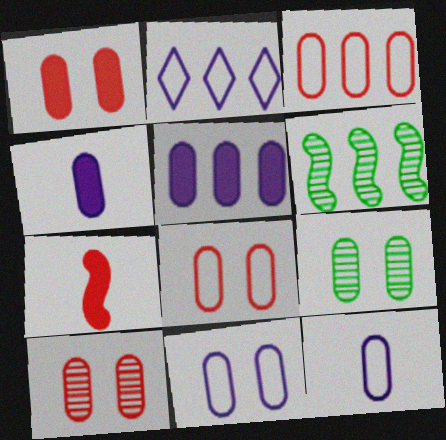[[1, 8, 10], 
[1, 9, 11], 
[2, 7, 9], 
[3, 4, 9]]